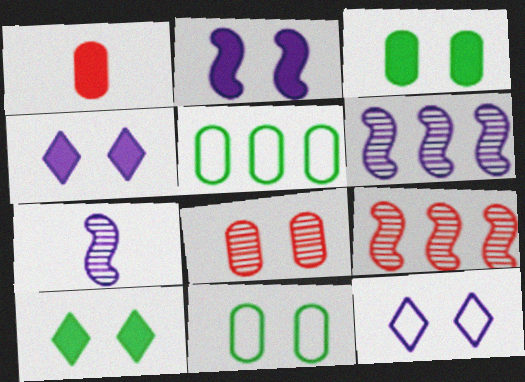[]